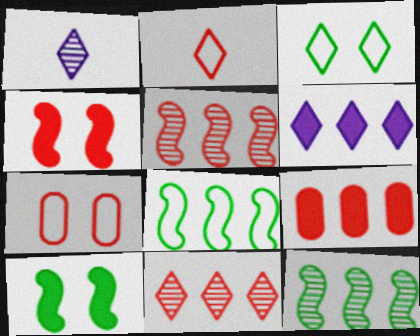[]